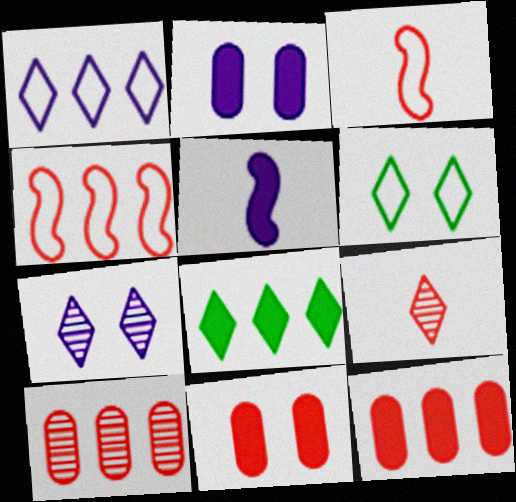[[4, 9, 11], 
[5, 6, 10], 
[5, 8, 11]]